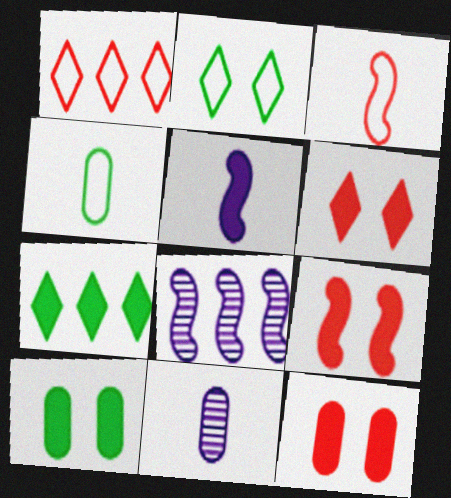[[4, 6, 8], 
[5, 7, 12], 
[6, 9, 12]]